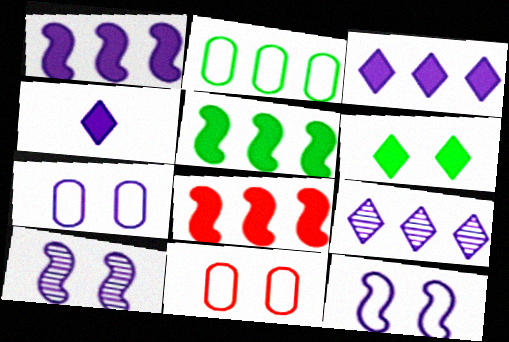[[1, 5, 8], 
[2, 8, 9], 
[6, 10, 11]]